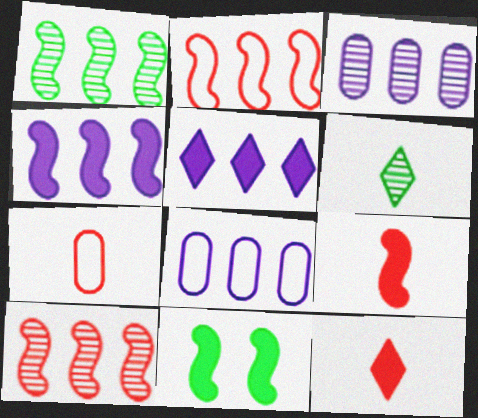[[1, 2, 4], 
[4, 9, 11]]